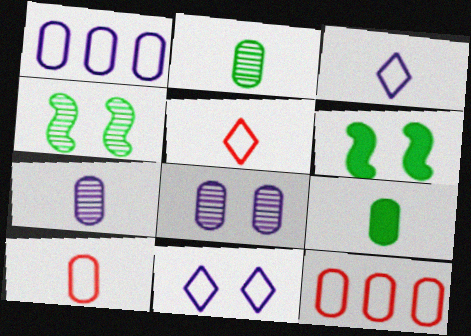[[7, 9, 10], 
[8, 9, 12]]